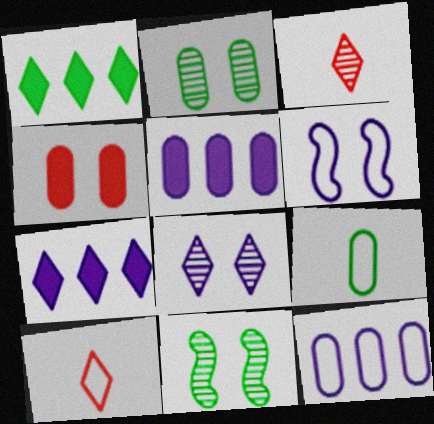[[1, 8, 10], 
[1, 9, 11], 
[5, 10, 11]]